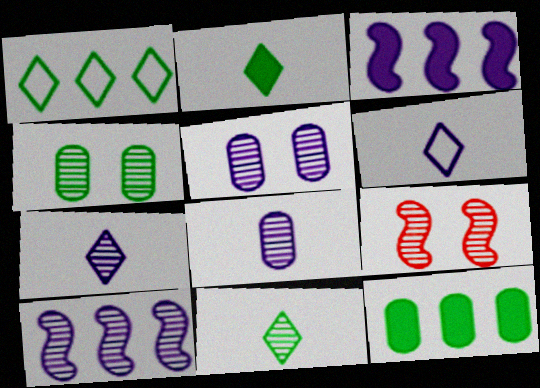[[3, 5, 6], 
[5, 7, 10], 
[6, 9, 12]]